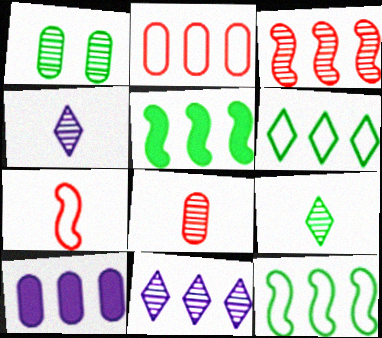[[1, 3, 4], 
[2, 5, 11], 
[3, 6, 10]]